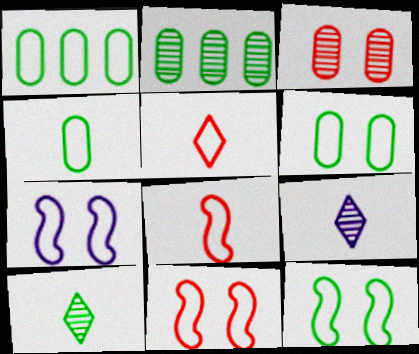[[1, 4, 6], 
[1, 5, 7], 
[7, 11, 12]]